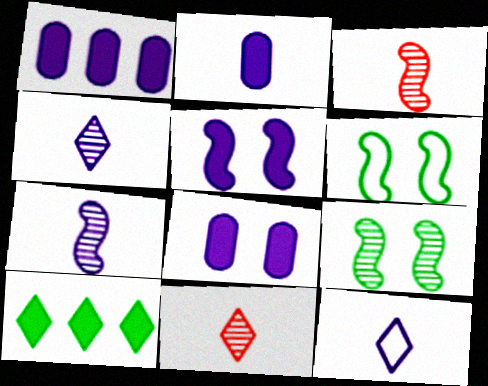[[1, 2, 8], 
[1, 6, 11], 
[2, 7, 12]]